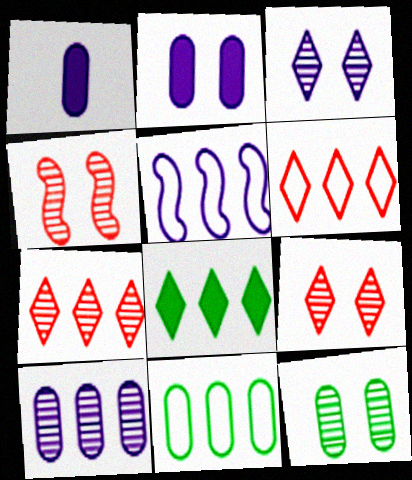[[1, 3, 5], 
[3, 4, 12], 
[5, 6, 11]]